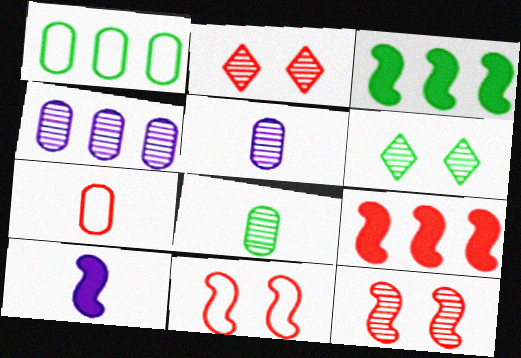[[1, 2, 10], 
[2, 7, 9]]